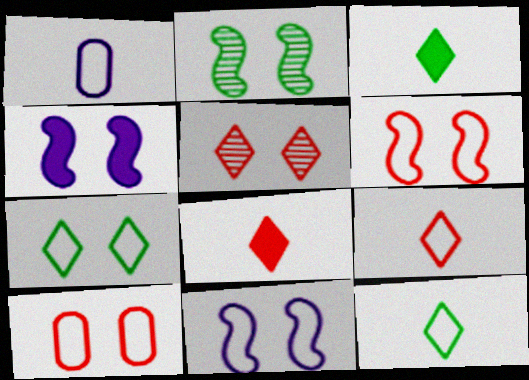[[2, 4, 6], 
[7, 10, 11]]